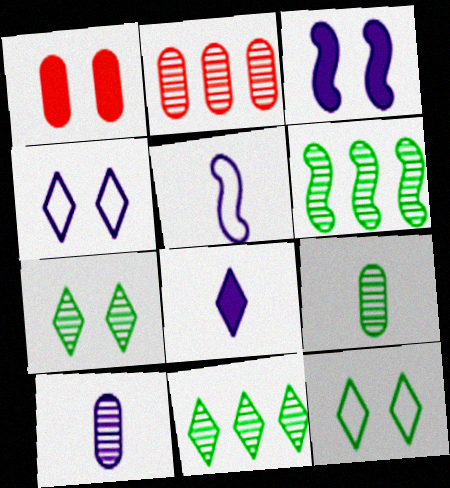[[1, 5, 11], 
[5, 8, 10], 
[6, 7, 9]]